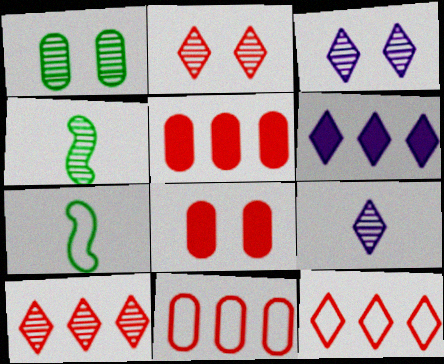[[3, 5, 7]]